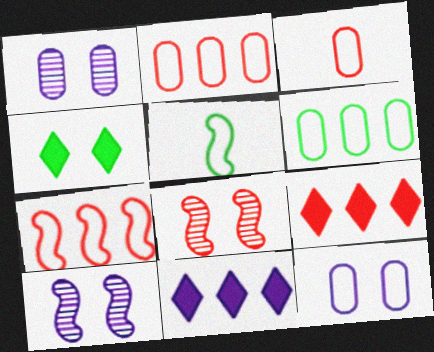[[1, 5, 9], 
[3, 6, 12], 
[3, 8, 9], 
[4, 8, 12]]